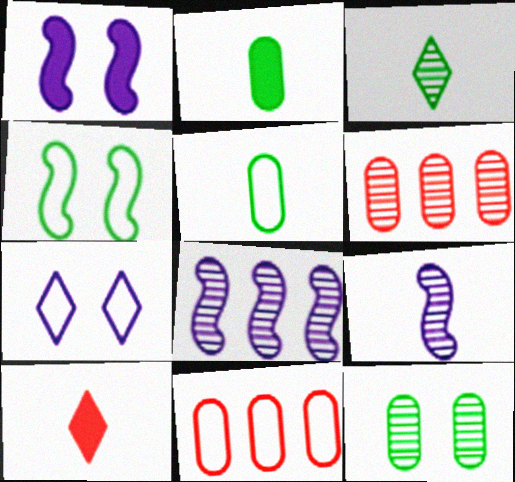[[1, 3, 11], 
[5, 9, 10]]